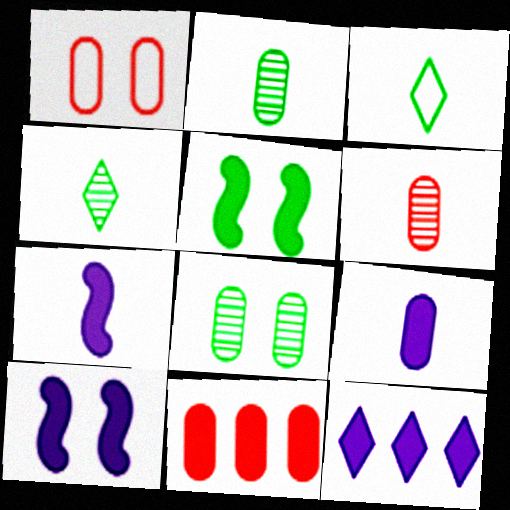[[1, 6, 11], 
[3, 6, 7], 
[9, 10, 12]]